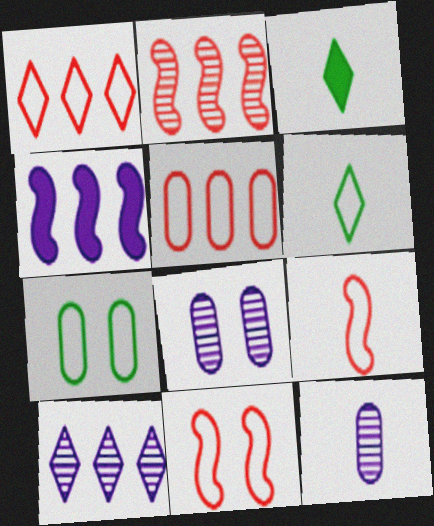[[3, 9, 12]]